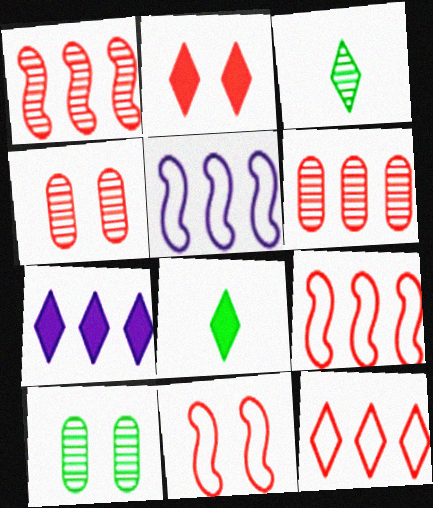[[2, 4, 11], 
[2, 7, 8], 
[4, 5, 8]]